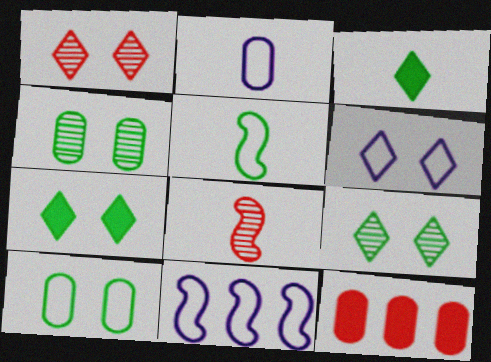[[1, 6, 7], 
[2, 3, 8], 
[2, 4, 12], 
[2, 6, 11]]